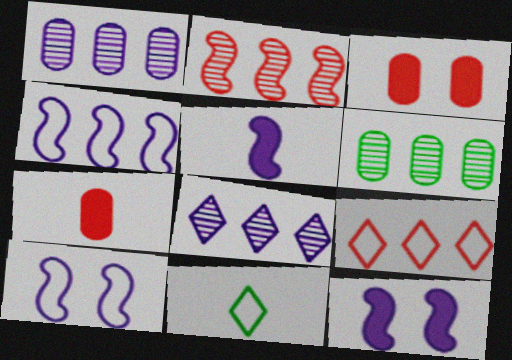[[2, 6, 8]]